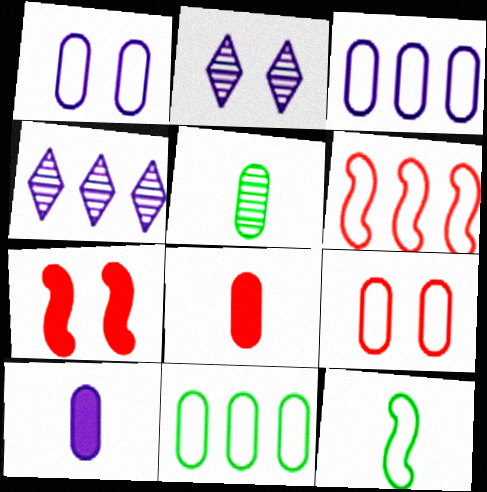[]